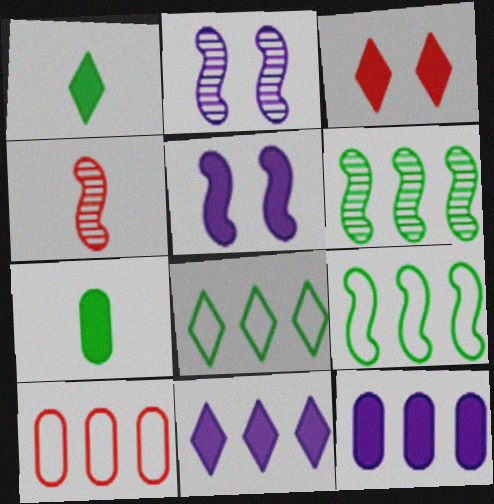[[1, 2, 10], 
[1, 3, 11], 
[2, 4, 6], 
[3, 4, 10], 
[4, 5, 9], 
[6, 10, 11]]